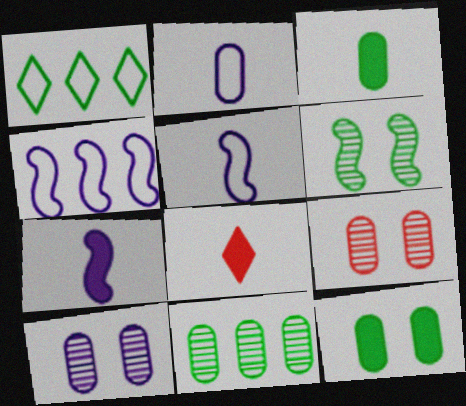[[1, 3, 6], 
[1, 7, 9], 
[3, 7, 8]]